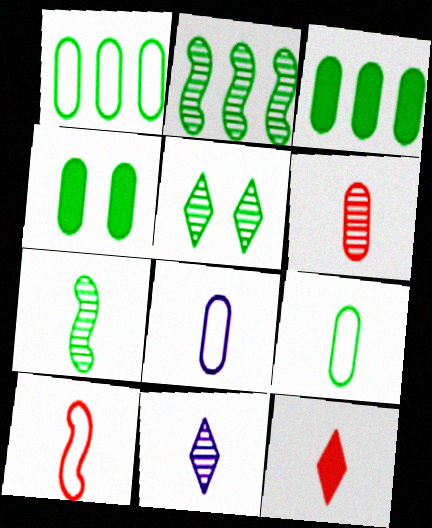[[6, 7, 11], 
[6, 10, 12], 
[7, 8, 12]]